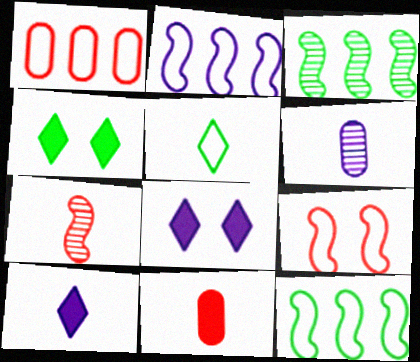[[2, 6, 8]]